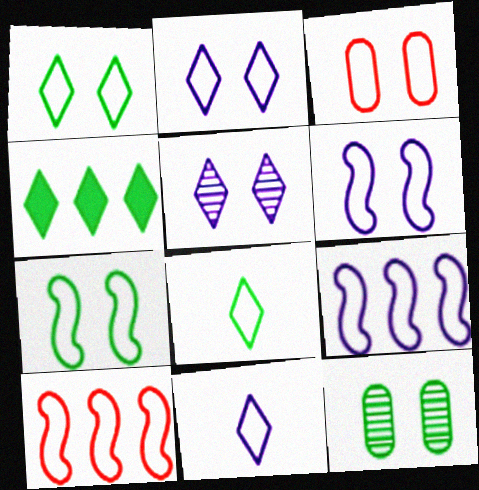[[1, 3, 6], 
[2, 3, 7], 
[3, 8, 9]]